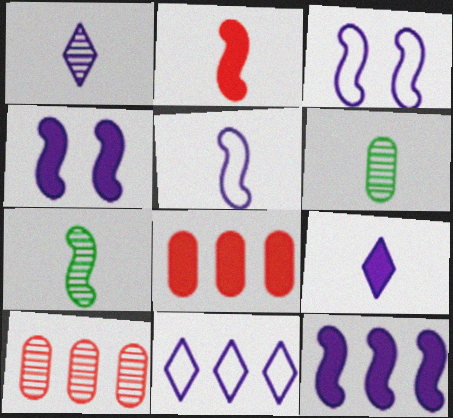[[2, 5, 7]]